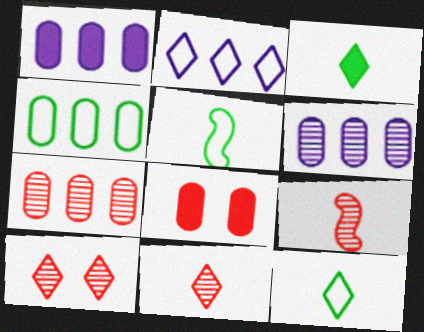[[1, 4, 7], 
[1, 5, 10], 
[2, 3, 10], 
[7, 9, 10]]